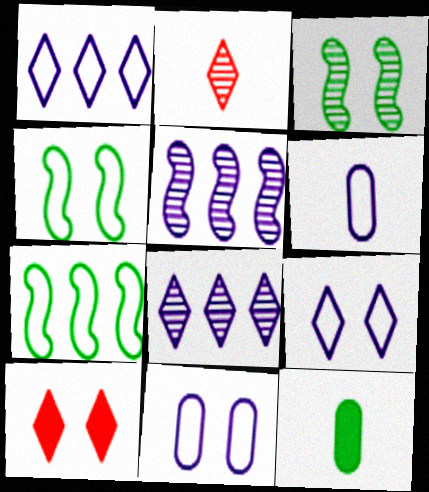[[3, 10, 11]]